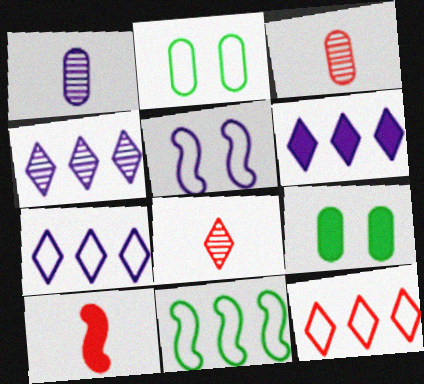[[1, 5, 6], 
[2, 4, 10], 
[4, 6, 7], 
[6, 9, 10]]